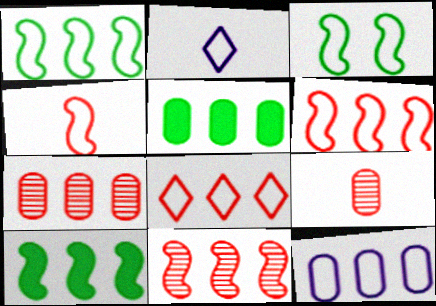[[1, 8, 12], 
[5, 7, 12]]